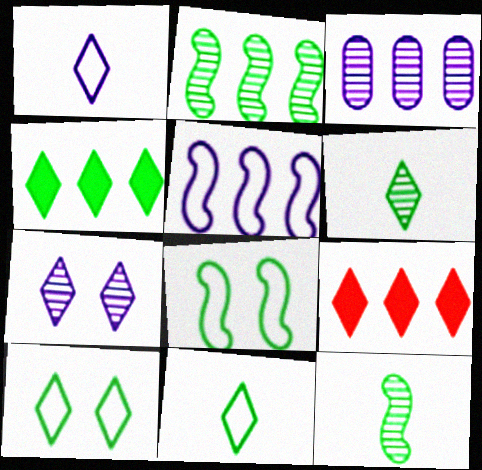[[4, 6, 10], 
[7, 9, 11]]